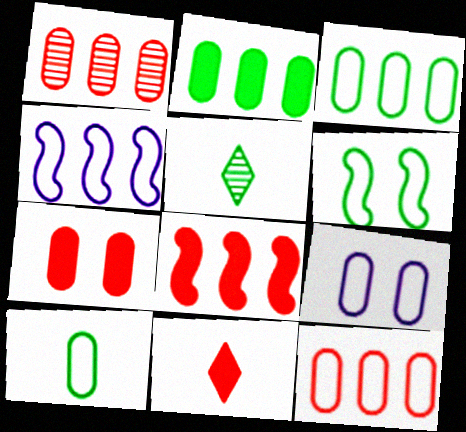[[2, 5, 6], 
[4, 5, 7], 
[5, 8, 9], 
[7, 8, 11], 
[9, 10, 12]]